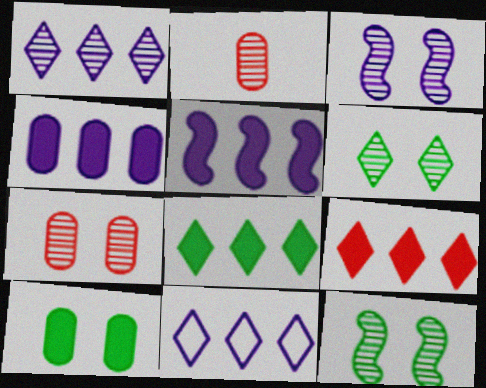[[1, 2, 12], 
[3, 6, 7]]